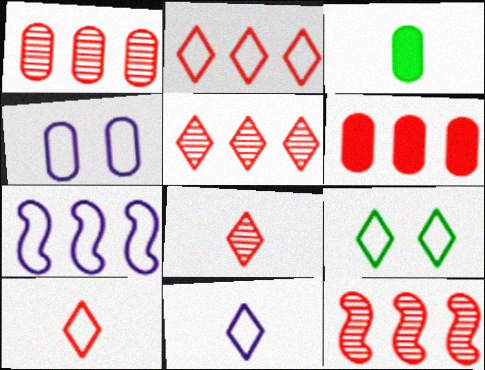[[1, 3, 4], 
[1, 5, 12], 
[2, 6, 12], 
[2, 9, 11], 
[4, 7, 11]]